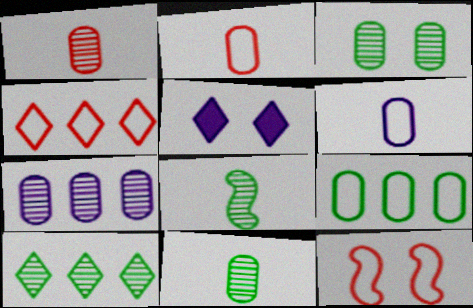[[1, 3, 7], 
[2, 4, 12], 
[3, 5, 12], 
[3, 8, 10]]